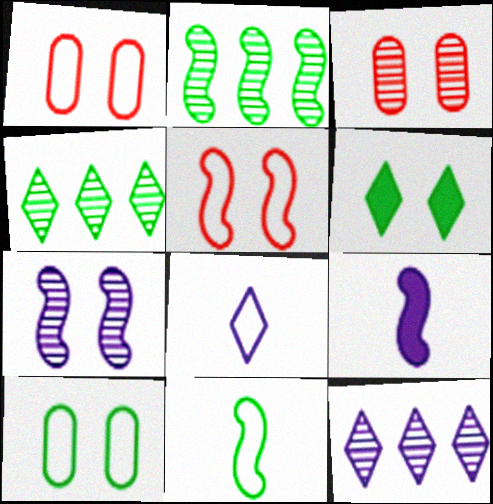[[1, 4, 9], 
[1, 6, 7], 
[2, 5, 9]]